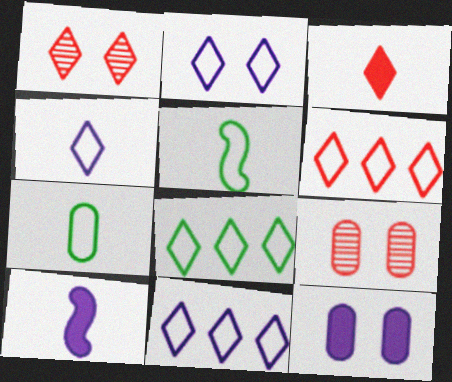[[1, 3, 6], 
[2, 4, 11], 
[6, 8, 11], 
[8, 9, 10]]